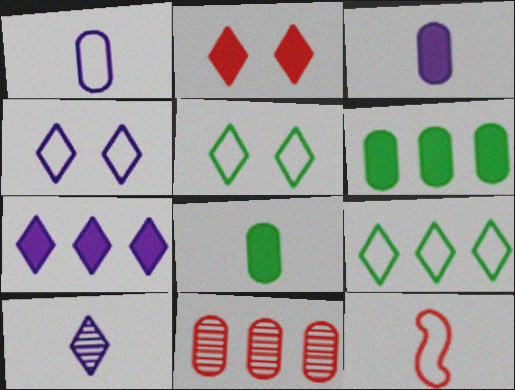[[2, 9, 10], 
[2, 11, 12], 
[4, 7, 10], 
[8, 10, 12]]